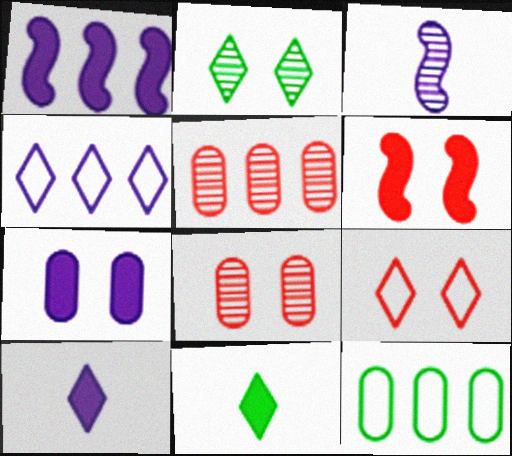[[1, 7, 10], 
[2, 3, 5], 
[3, 4, 7], 
[6, 8, 9]]